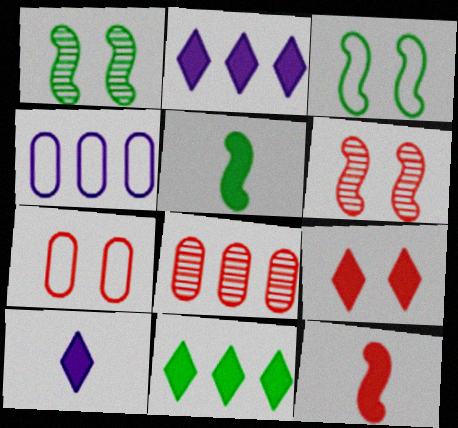[[3, 8, 10], 
[6, 7, 9], 
[9, 10, 11]]